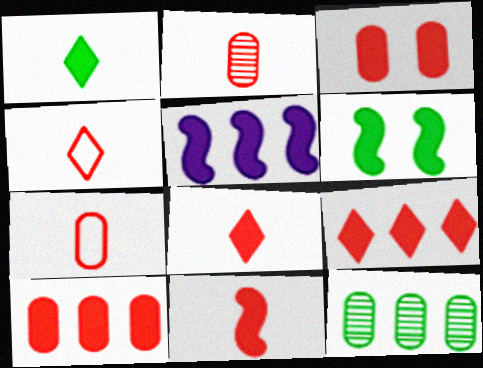[[1, 3, 5], 
[2, 4, 11], 
[3, 9, 11], 
[5, 6, 11]]